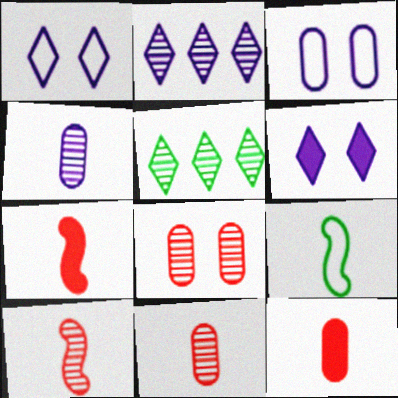[[3, 5, 7]]